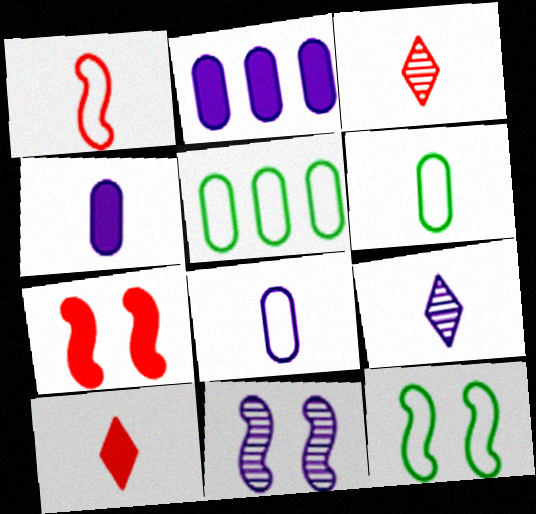[[2, 3, 12], 
[5, 7, 9], 
[5, 10, 11], 
[7, 11, 12]]